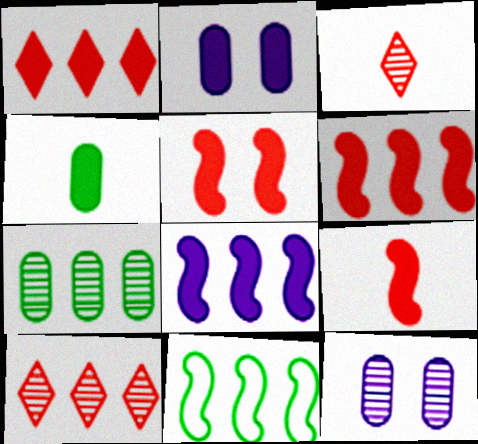[[2, 3, 11], 
[5, 6, 9]]